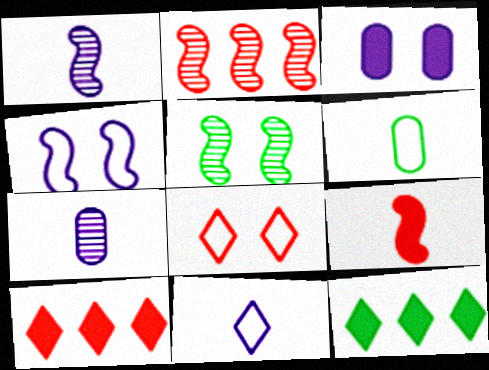[[1, 2, 5], 
[3, 5, 8], 
[3, 9, 12], 
[5, 6, 12]]